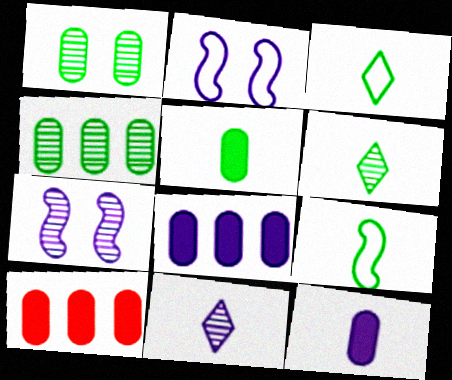[[2, 6, 10], 
[2, 8, 11], 
[3, 7, 10], 
[5, 6, 9]]